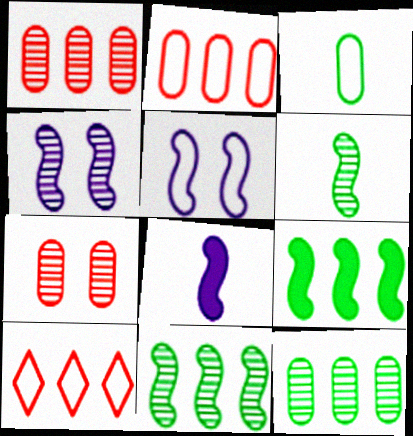[[3, 5, 10]]